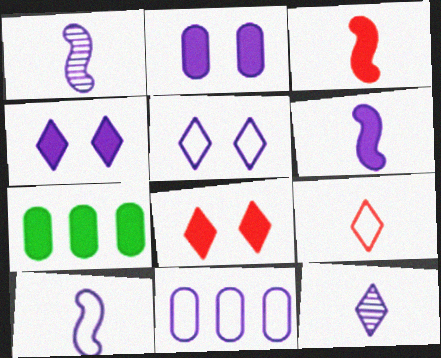[[1, 4, 11], 
[1, 6, 10], 
[3, 4, 7], 
[5, 10, 11], 
[6, 7, 8]]